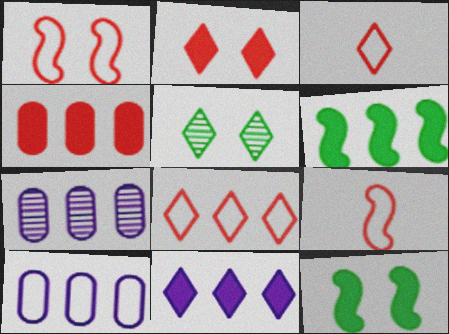[[3, 5, 11], 
[3, 7, 12], 
[4, 6, 11], 
[6, 7, 8]]